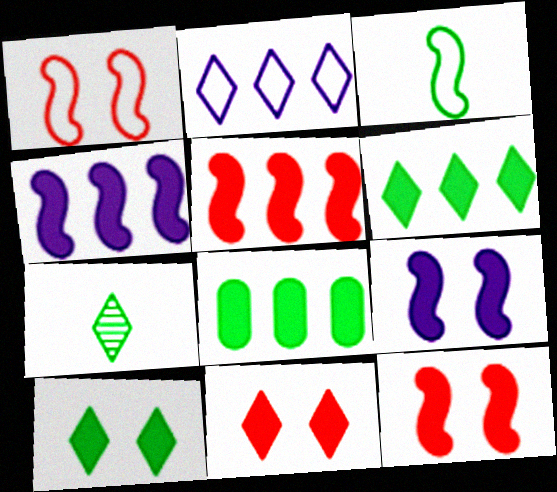[[2, 7, 11]]